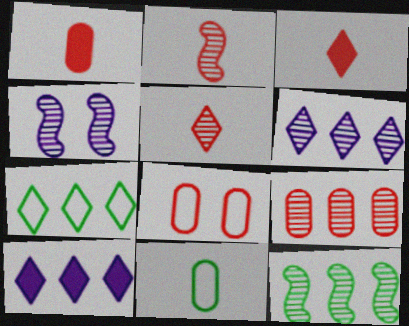[[1, 4, 7], 
[1, 8, 9], 
[2, 4, 12], 
[6, 9, 12]]